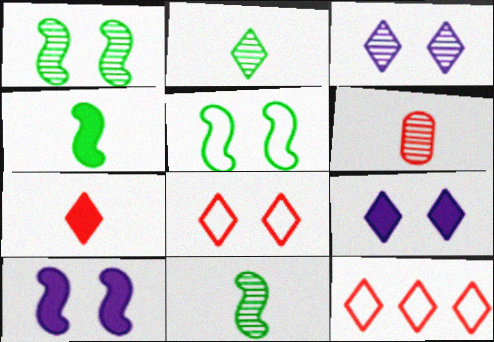[[2, 9, 12]]